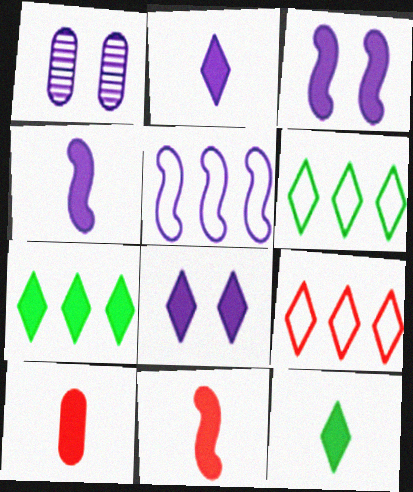[[1, 2, 5], 
[1, 6, 11], 
[3, 7, 10], 
[4, 10, 12]]